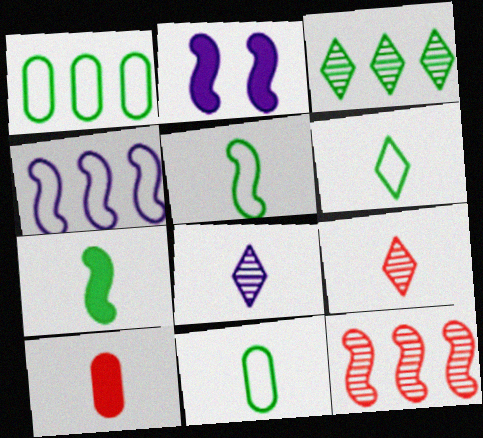[[1, 2, 9], 
[2, 5, 12], 
[5, 6, 11], 
[5, 8, 10]]